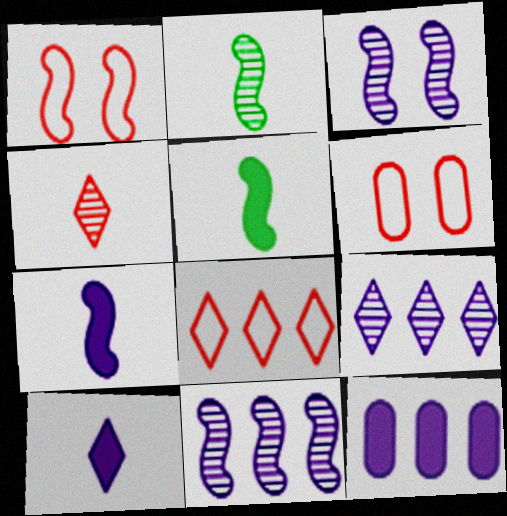[[1, 5, 11], 
[5, 6, 9]]